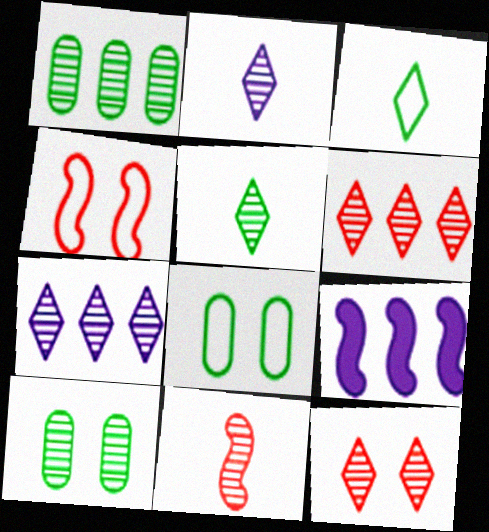[[5, 7, 12], 
[7, 10, 11]]